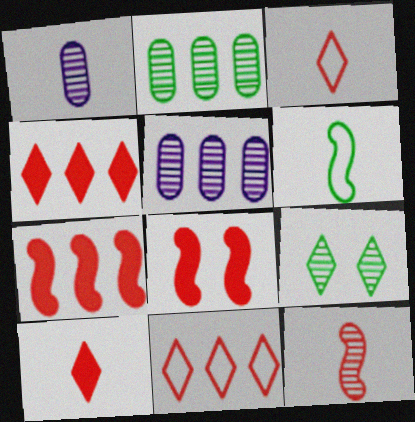[[1, 6, 10], 
[5, 9, 12]]